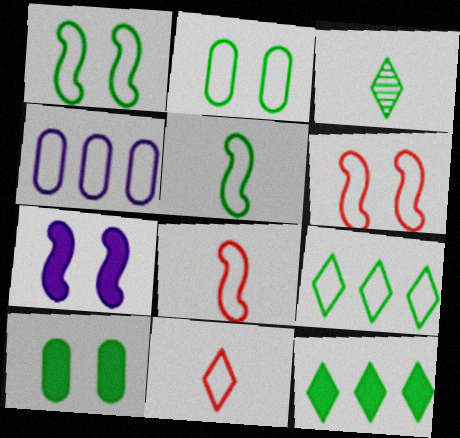[[1, 4, 11], 
[2, 5, 9]]